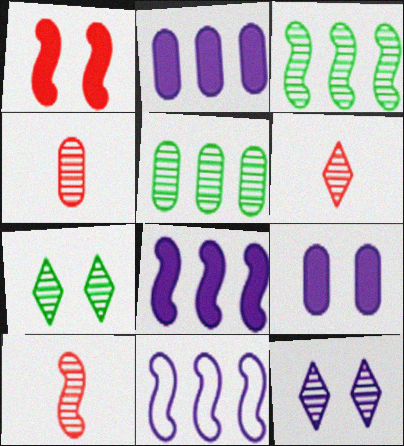[[3, 4, 12], 
[4, 6, 10], 
[5, 10, 12]]